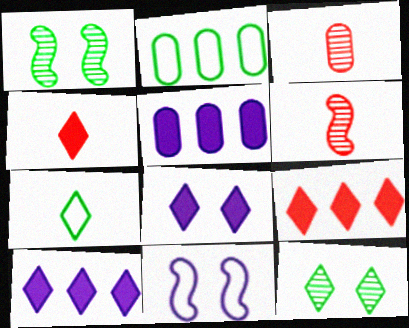[[2, 6, 8]]